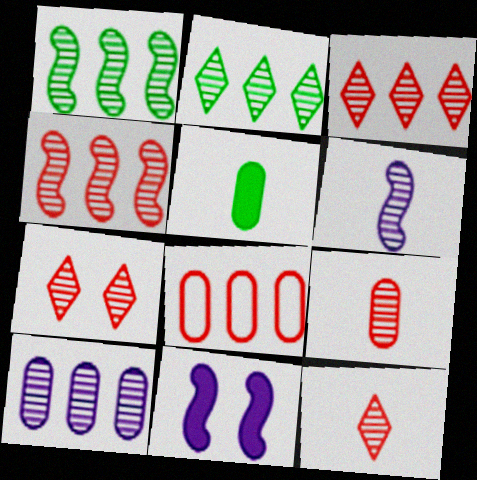[[1, 3, 10], 
[2, 4, 10], 
[3, 7, 12], 
[4, 7, 9]]